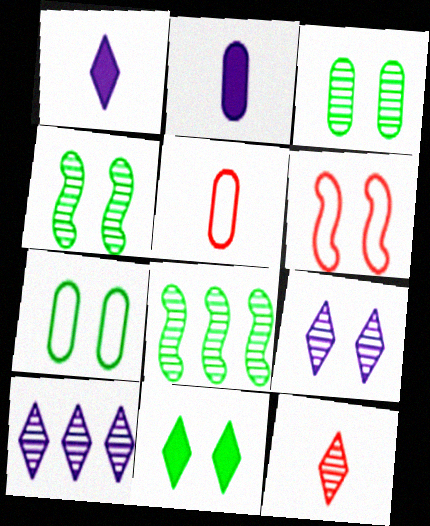[[4, 7, 11]]